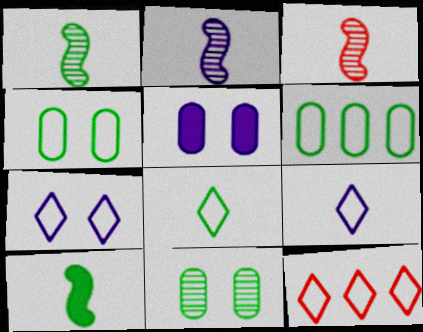[[1, 2, 3], 
[1, 5, 12], 
[7, 8, 12]]